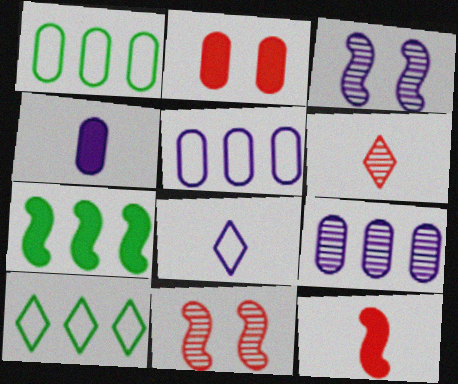[[4, 10, 11]]